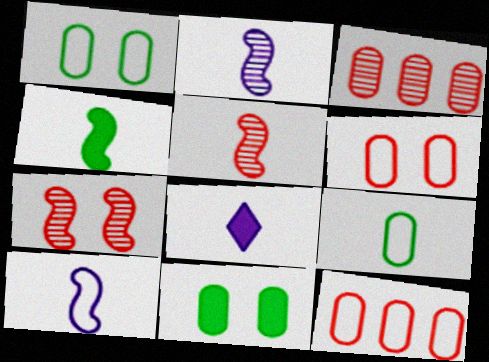[[4, 5, 10], 
[5, 8, 9]]